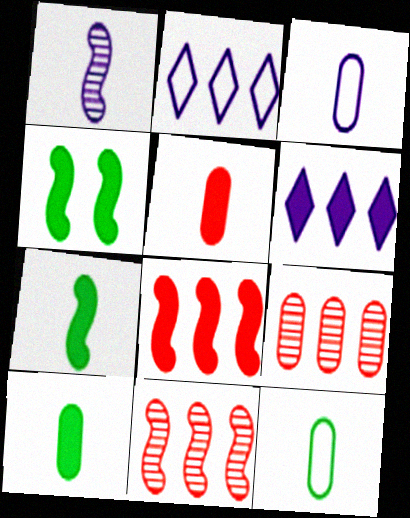[[4, 5, 6]]